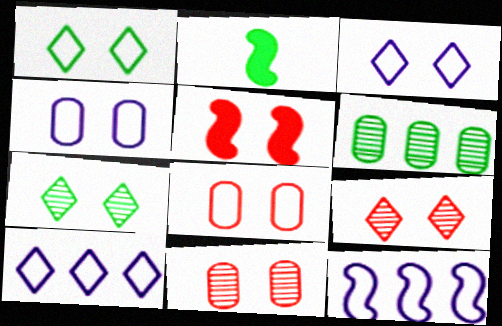[[1, 2, 6], 
[2, 10, 11], 
[4, 5, 7], 
[5, 8, 9]]